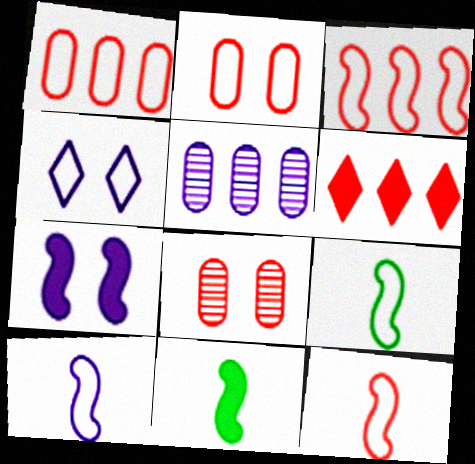[[1, 4, 9], 
[6, 8, 12], 
[9, 10, 12]]